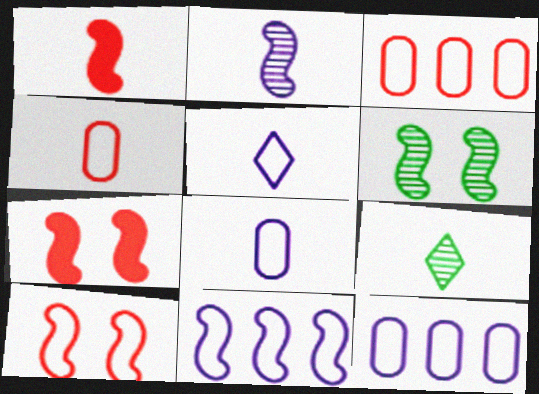[[1, 6, 11], 
[1, 8, 9], 
[7, 9, 12]]